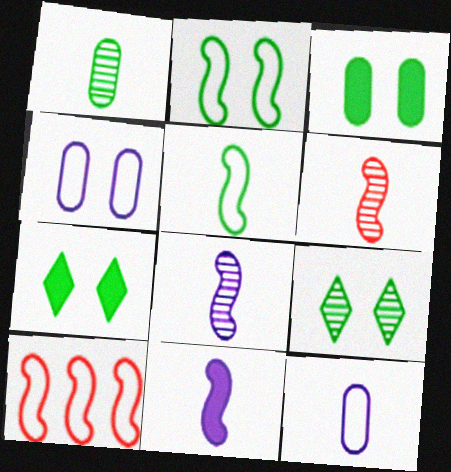[[2, 3, 9], 
[5, 6, 11]]